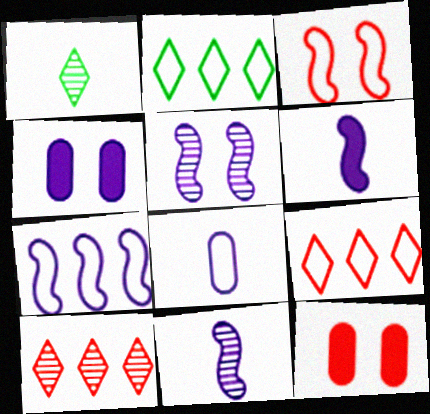[[1, 7, 12], 
[2, 3, 8], 
[2, 11, 12], 
[5, 6, 7]]